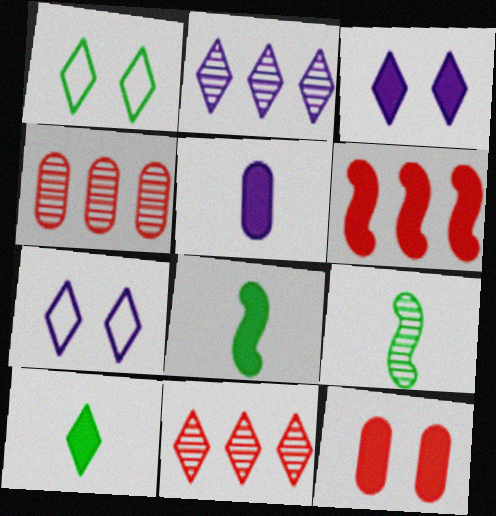[[4, 7, 8], 
[7, 10, 11]]